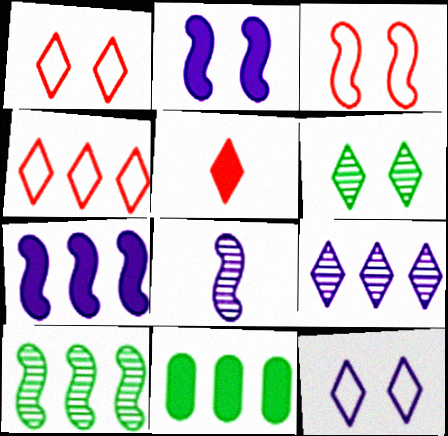[[1, 8, 11], 
[2, 5, 11]]